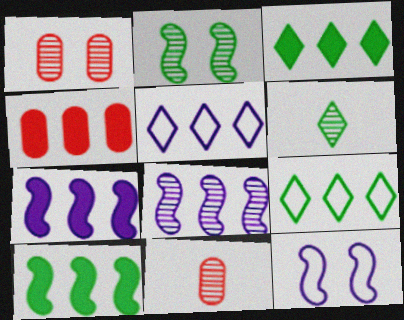[[1, 6, 8], 
[3, 4, 7], 
[3, 11, 12], 
[4, 6, 12], 
[4, 8, 9]]